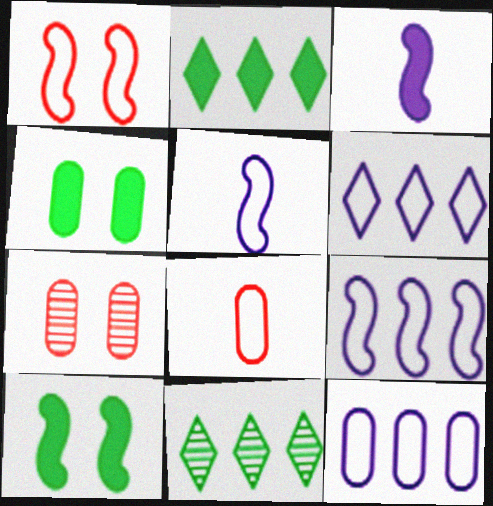[[2, 5, 7], 
[6, 9, 12]]